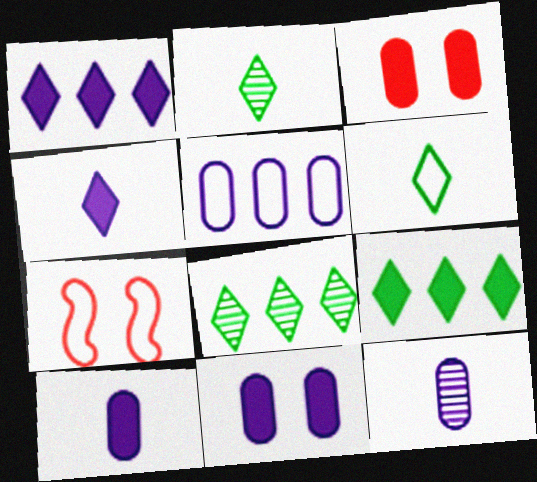[[5, 6, 7], 
[5, 11, 12], 
[7, 8, 10], 
[7, 9, 12]]